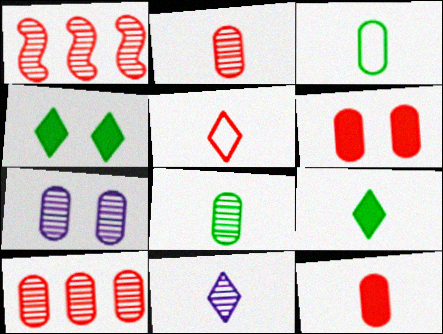[[1, 5, 6], 
[5, 9, 11], 
[7, 8, 10]]